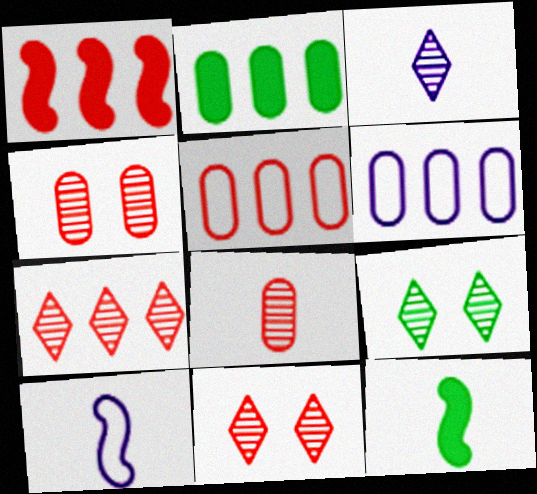[[1, 5, 7], 
[2, 10, 11], 
[3, 7, 9], 
[6, 11, 12]]